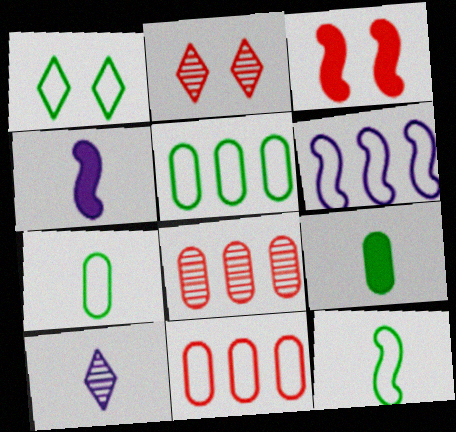[[1, 4, 8], 
[1, 5, 12], 
[2, 4, 5], 
[2, 6, 9], 
[3, 5, 10]]